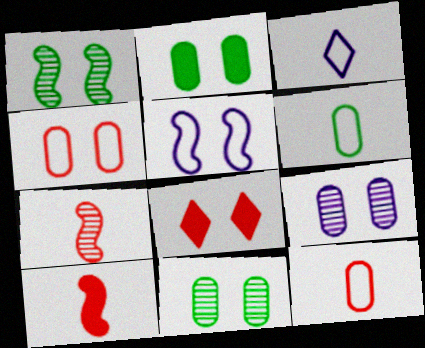[[2, 4, 9], 
[5, 8, 11]]